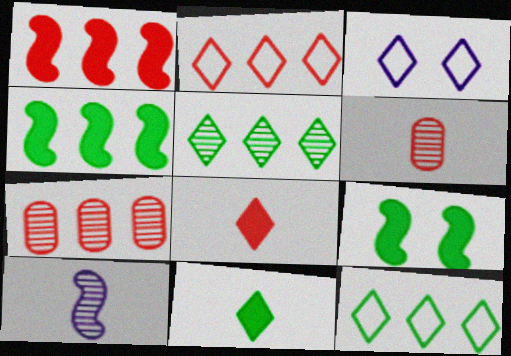[[1, 2, 7], 
[3, 4, 6], 
[3, 5, 8]]